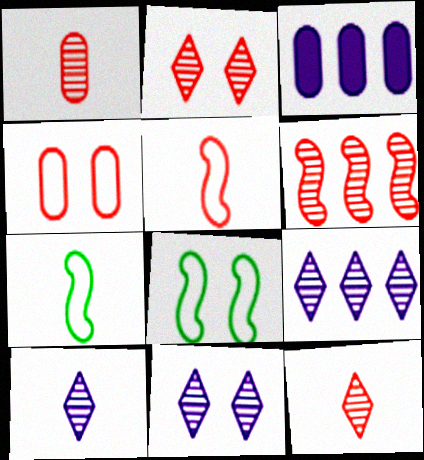[[1, 2, 6], 
[2, 3, 7], 
[3, 8, 12], 
[9, 10, 11]]